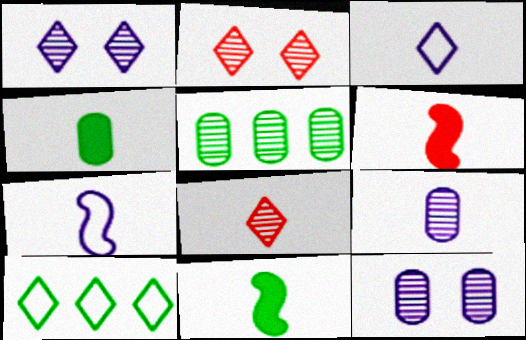[[4, 7, 8], 
[6, 10, 12]]